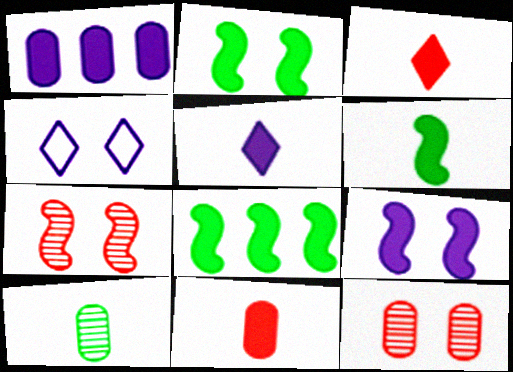[[1, 2, 3], 
[1, 5, 9], 
[2, 4, 12], 
[2, 6, 8], 
[5, 6, 11]]